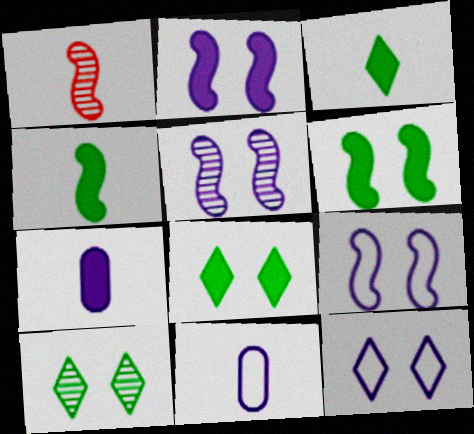[[1, 3, 11], 
[2, 5, 9]]